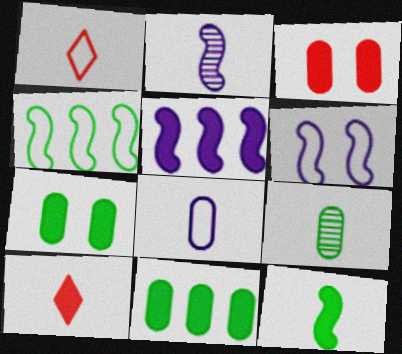[[2, 5, 6], 
[5, 7, 10]]